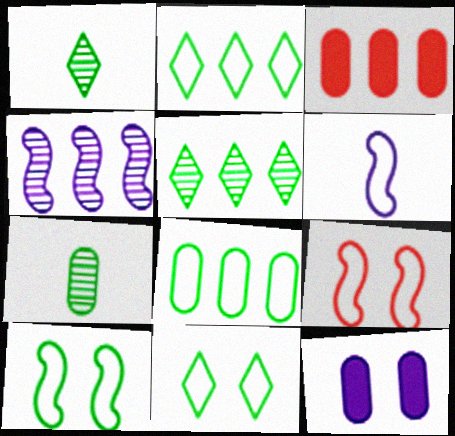[[2, 3, 4]]